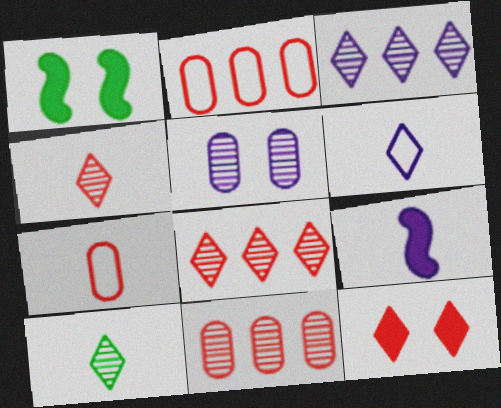[[1, 3, 7], 
[1, 6, 11], 
[7, 9, 10]]